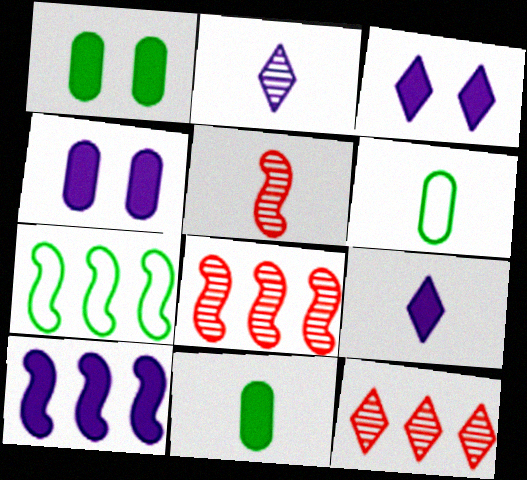[[3, 6, 8], 
[4, 9, 10], 
[5, 6, 9], 
[7, 8, 10]]